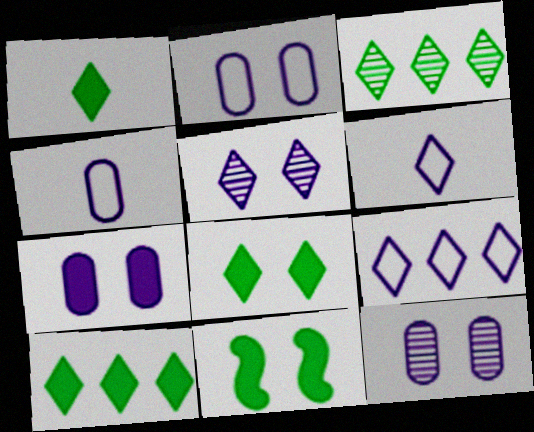[[1, 8, 10], 
[2, 7, 12]]